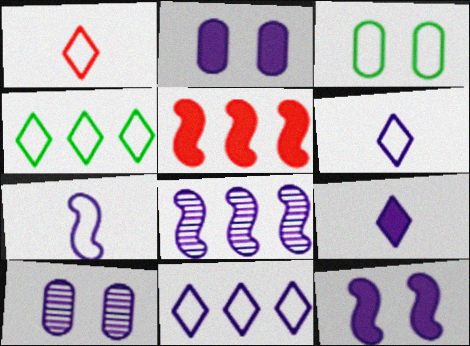[[2, 6, 8], 
[7, 8, 12]]